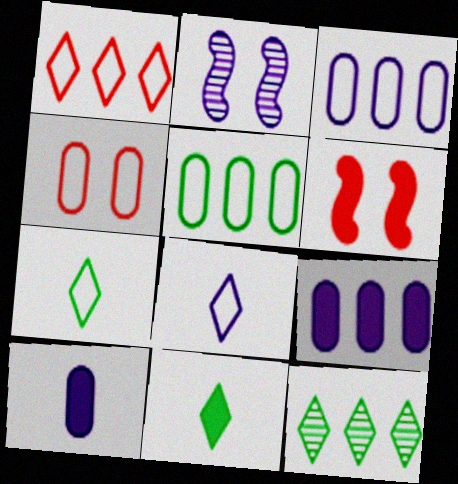[[2, 8, 9], 
[6, 9, 11]]